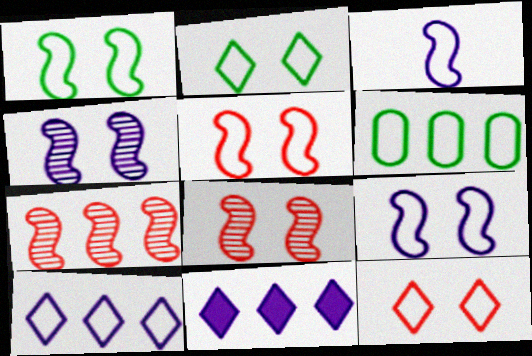[[1, 5, 9], 
[3, 6, 12], 
[6, 7, 11]]